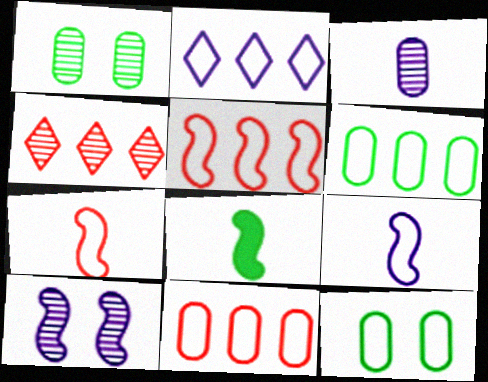[[2, 5, 6], 
[2, 7, 12], 
[5, 8, 10]]